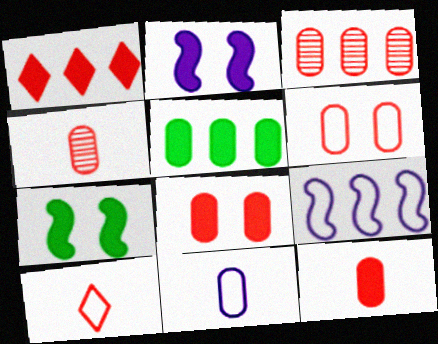[[3, 6, 12]]